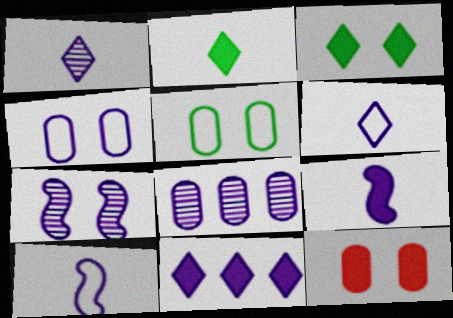[[1, 7, 8]]